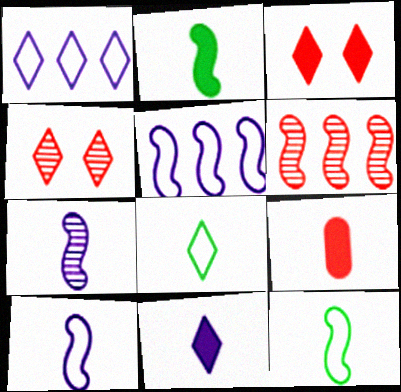[[2, 9, 11], 
[7, 8, 9]]